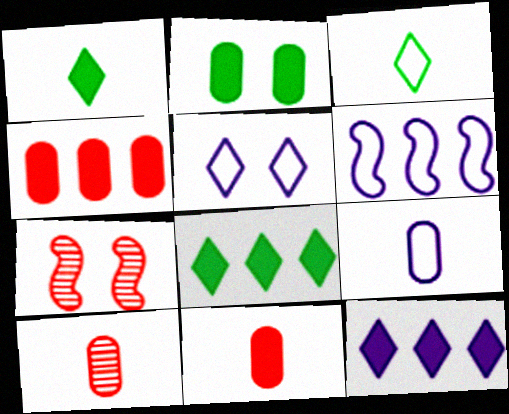[[2, 5, 7], 
[5, 6, 9], 
[7, 8, 9]]